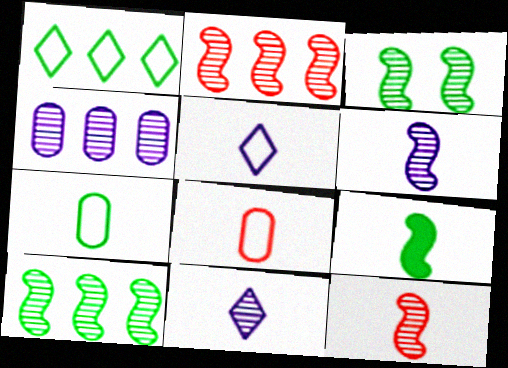[[2, 3, 6], 
[8, 9, 11]]